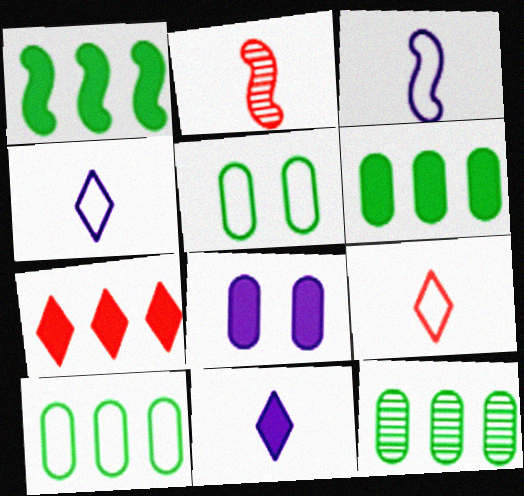[[6, 10, 12]]